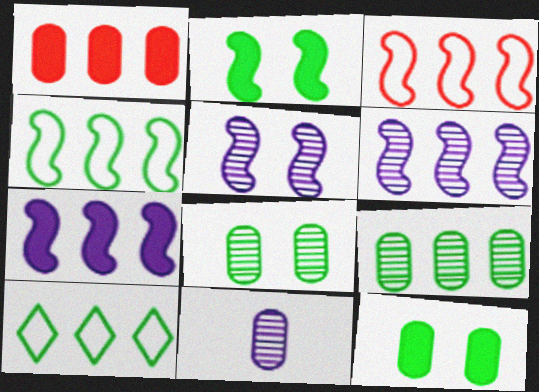[[1, 6, 10]]